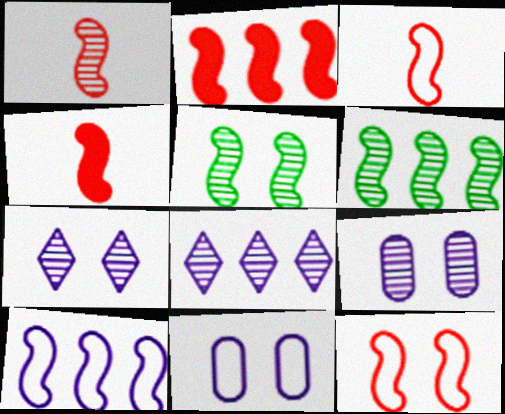[[1, 2, 12], 
[1, 3, 4], 
[2, 6, 10], 
[4, 5, 10]]